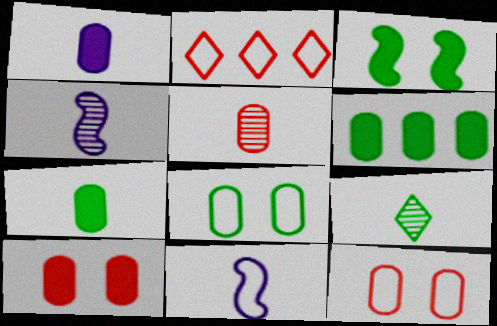[[1, 6, 10], 
[2, 8, 11], 
[4, 5, 9]]